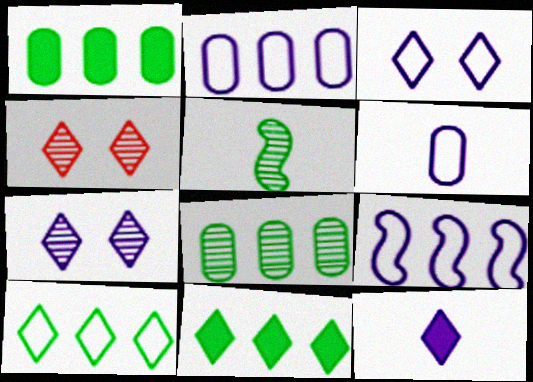[[3, 6, 9], 
[4, 10, 12]]